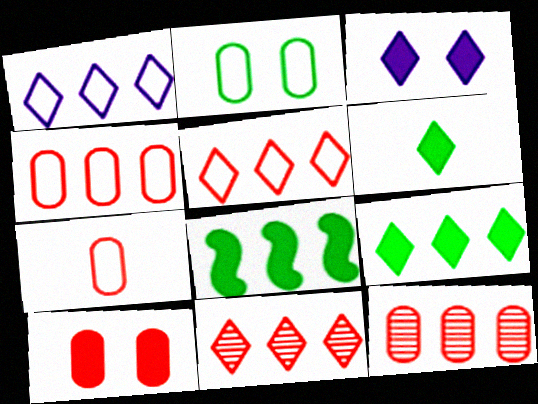[[1, 8, 12], 
[1, 9, 11], 
[7, 10, 12]]